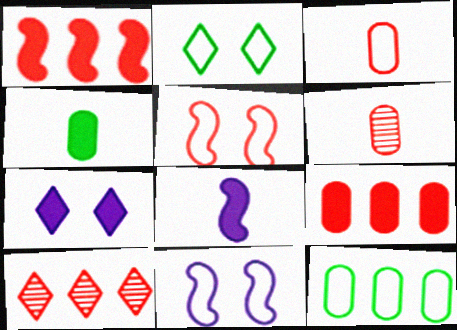[[1, 4, 7], 
[4, 10, 11]]